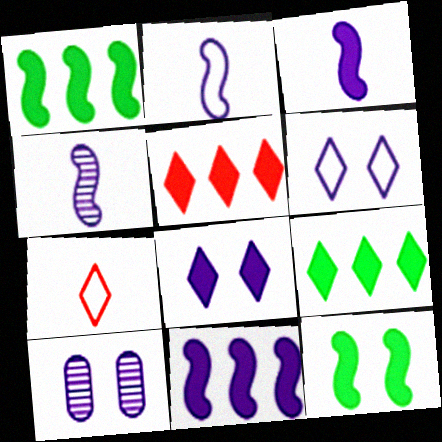[[1, 7, 10], 
[2, 3, 4]]